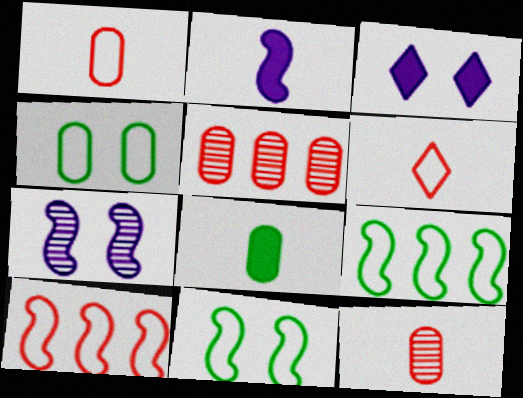[[3, 9, 12]]